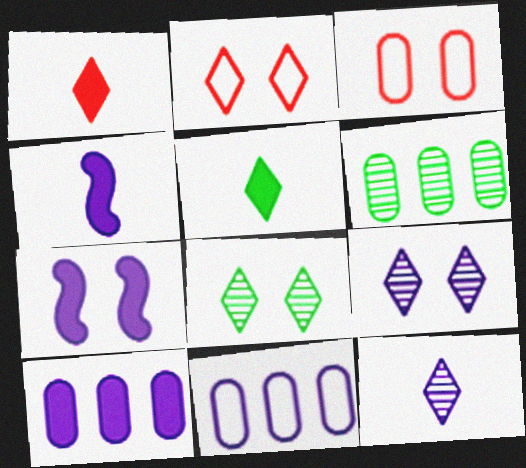[[2, 4, 6], 
[3, 7, 8], 
[4, 9, 11], 
[7, 11, 12]]